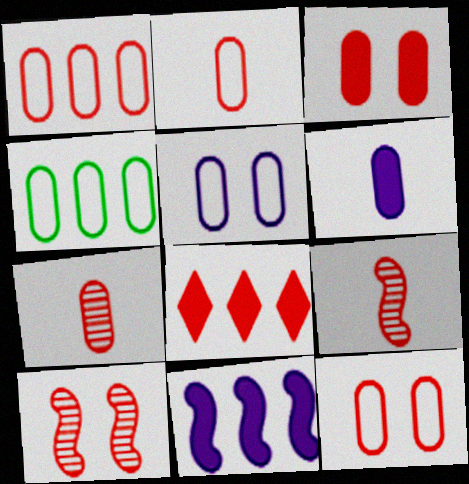[[1, 2, 12], 
[1, 3, 7], 
[2, 4, 5], 
[2, 8, 10], 
[8, 9, 12]]